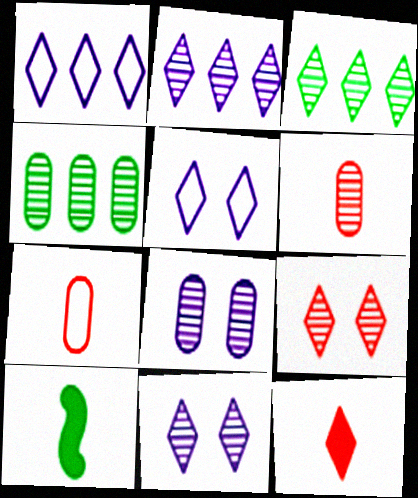[[3, 5, 12], 
[4, 6, 8]]